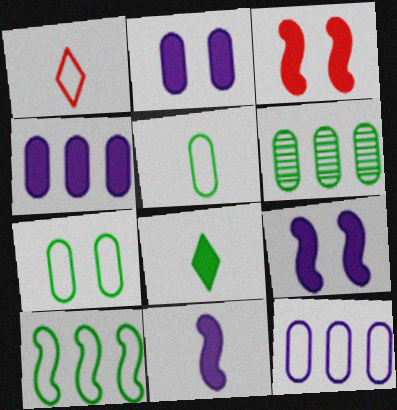[[1, 6, 9], 
[3, 4, 8]]